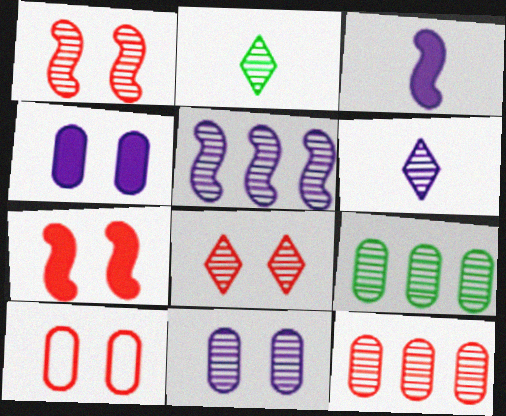[[1, 6, 9], 
[5, 6, 11], 
[7, 8, 10]]